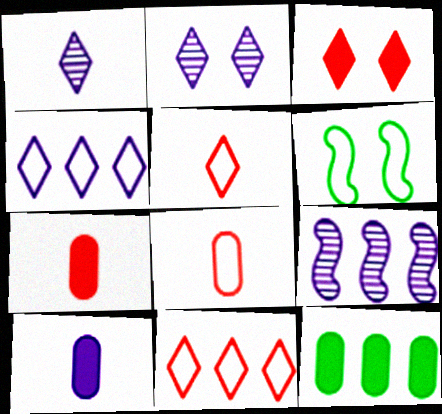[[4, 6, 8], 
[9, 11, 12]]